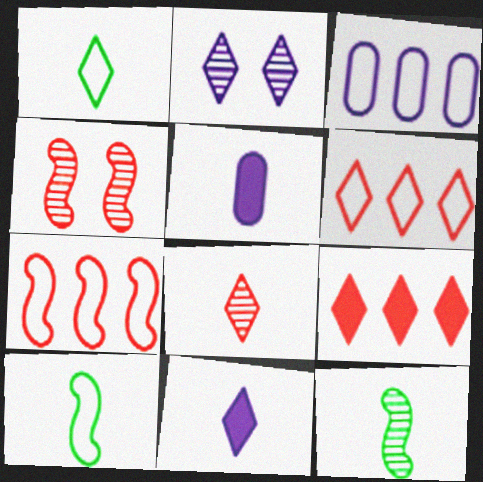[[1, 2, 9], 
[1, 8, 11], 
[5, 8, 10]]